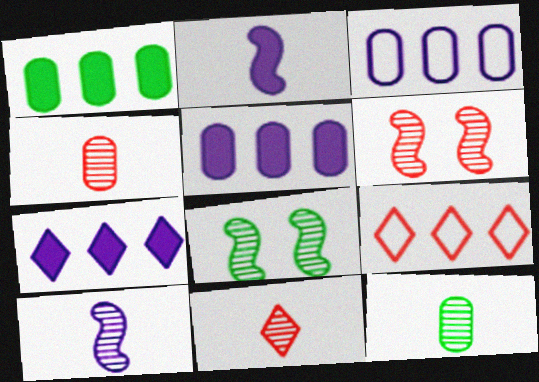[[10, 11, 12]]